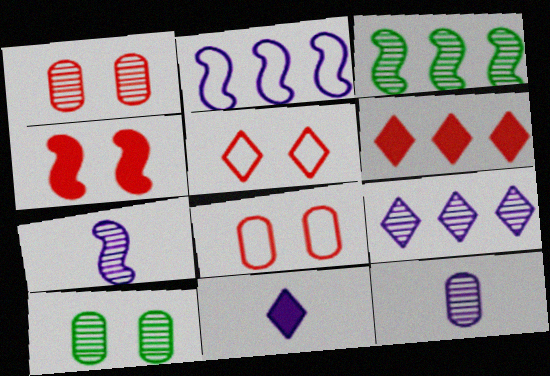[[1, 4, 5], 
[3, 8, 11]]